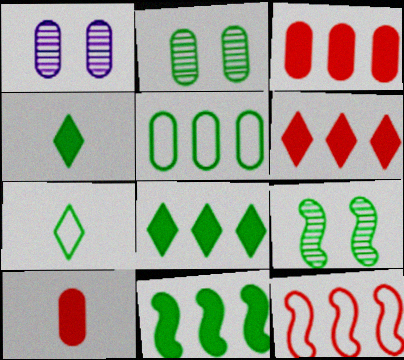[[1, 4, 12], 
[1, 5, 10], 
[2, 7, 11], 
[4, 5, 9]]